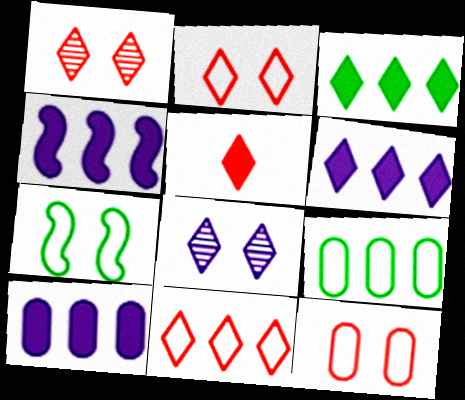[[1, 5, 11], 
[4, 6, 10]]